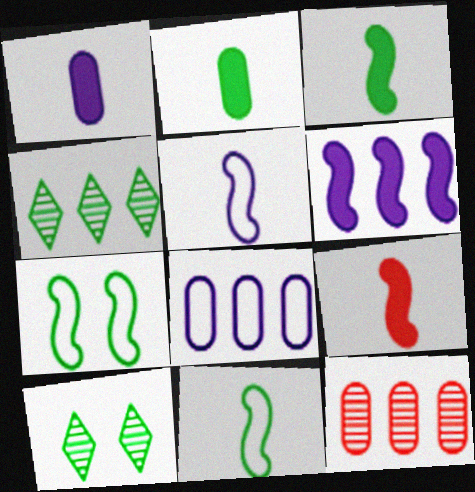[[2, 4, 7], 
[8, 9, 10]]